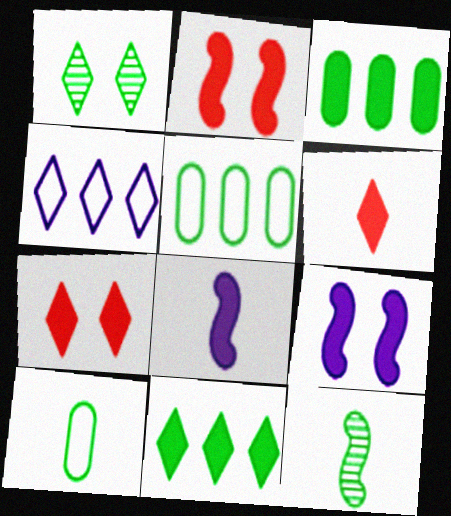[[1, 4, 6], 
[3, 6, 9], 
[3, 7, 8]]